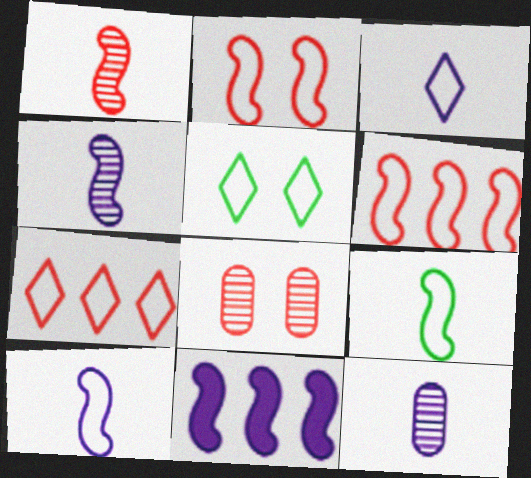[[3, 5, 7]]